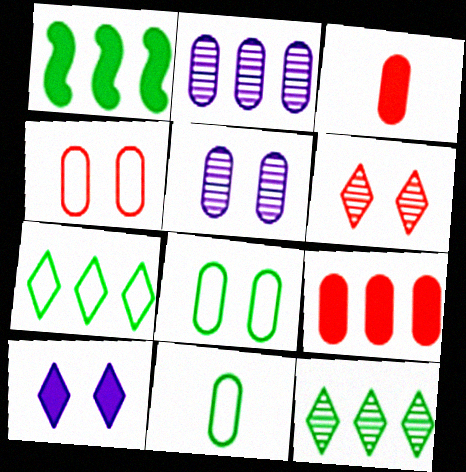[[1, 3, 10], 
[2, 3, 8], 
[5, 9, 11]]